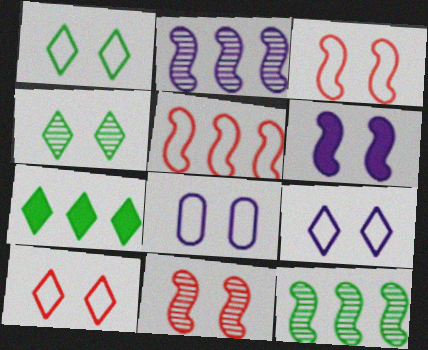[[1, 3, 8], 
[1, 9, 10]]